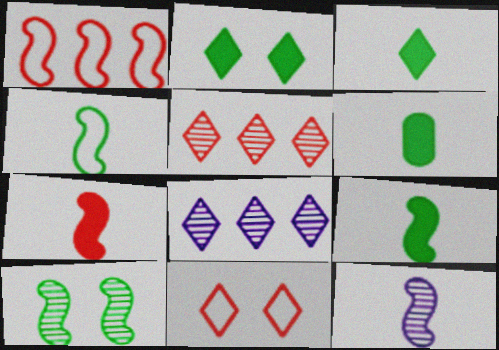[[3, 6, 9], 
[3, 8, 11], 
[4, 7, 12]]